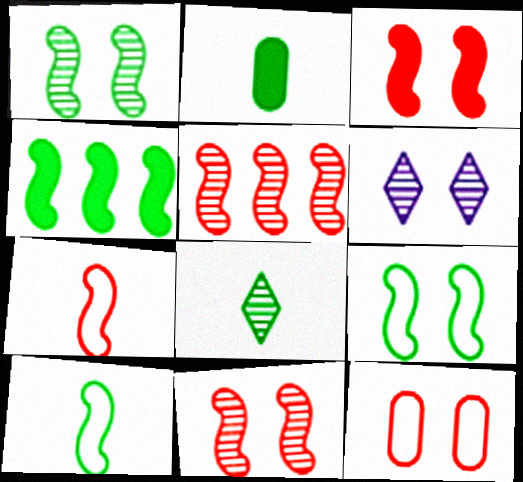[[1, 4, 10], 
[2, 8, 10], 
[3, 5, 7]]